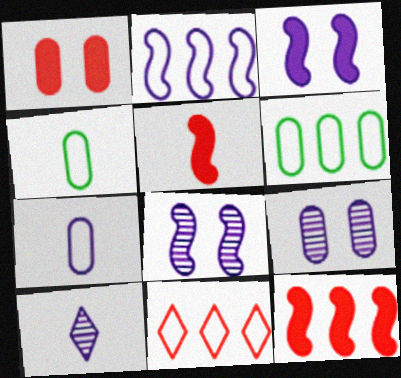[[2, 6, 11], 
[4, 5, 10]]